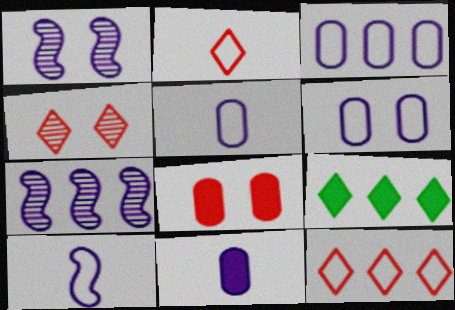[[3, 5, 6]]